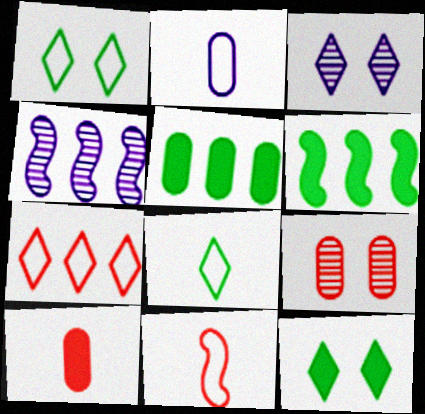[[1, 4, 10], 
[2, 5, 9], 
[2, 8, 11], 
[3, 5, 11], 
[4, 5, 7]]